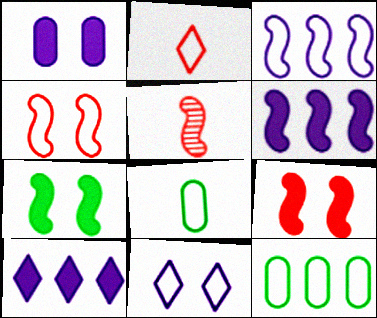[[3, 5, 7]]